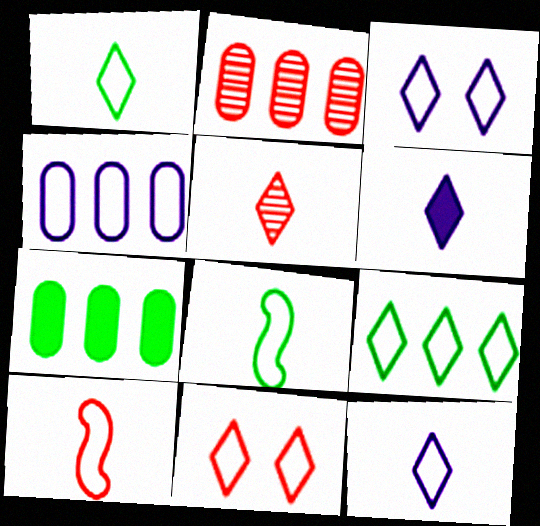[[1, 5, 6], 
[2, 4, 7], 
[4, 8, 11], 
[9, 11, 12]]